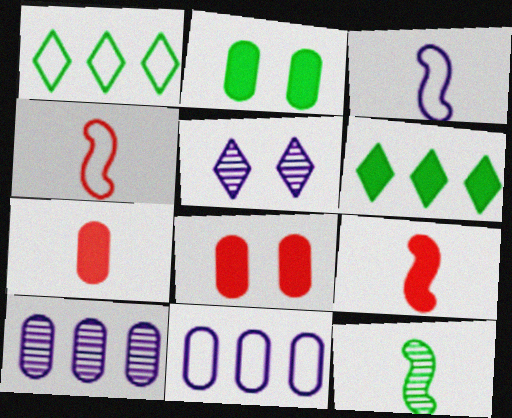[[1, 2, 12], 
[3, 9, 12]]